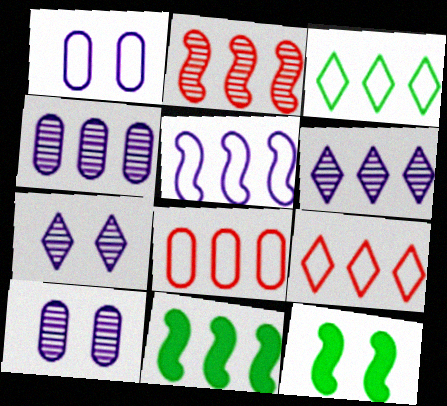[[2, 5, 11], 
[3, 5, 8], 
[4, 9, 11], 
[6, 8, 11]]